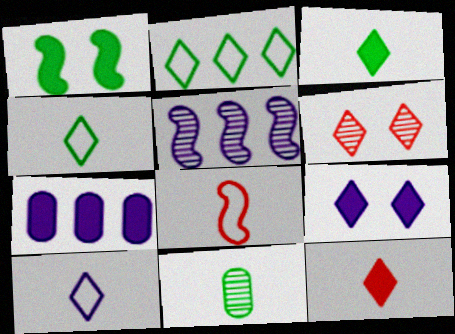[[1, 2, 11], 
[1, 5, 8], 
[1, 7, 12], 
[5, 6, 11]]